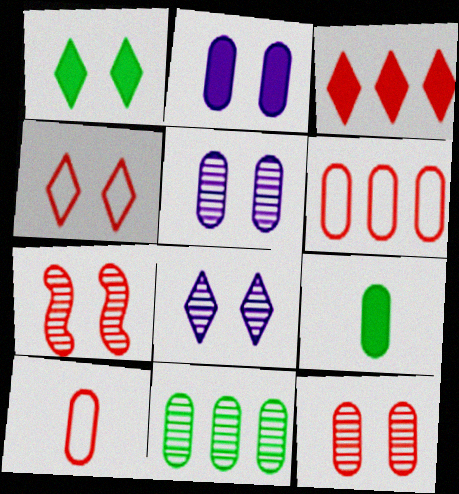[[1, 4, 8], 
[2, 10, 11], 
[3, 7, 10], 
[5, 6, 9]]